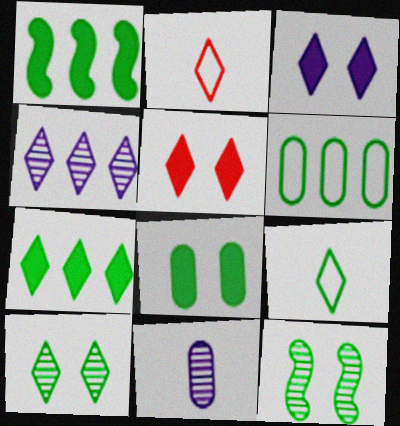[[4, 5, 9], 
[7, 9, 10]]